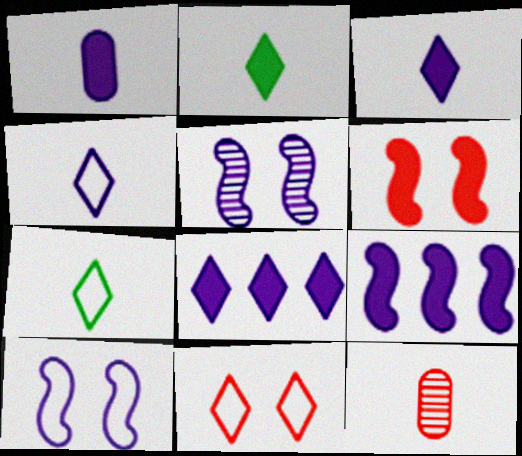[]